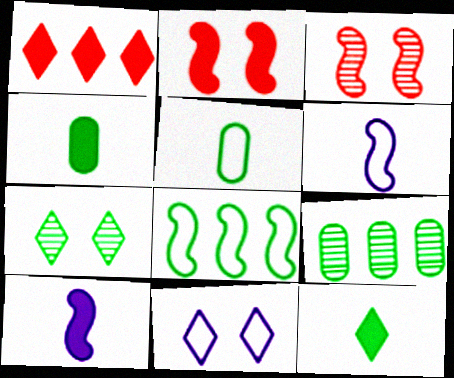[[3, 8, 10], 
[4, 7, 8]]